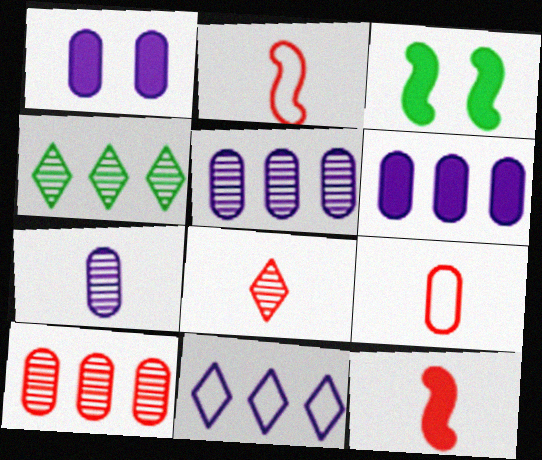[[1, 2, 4], 
[8, 9, 12]]